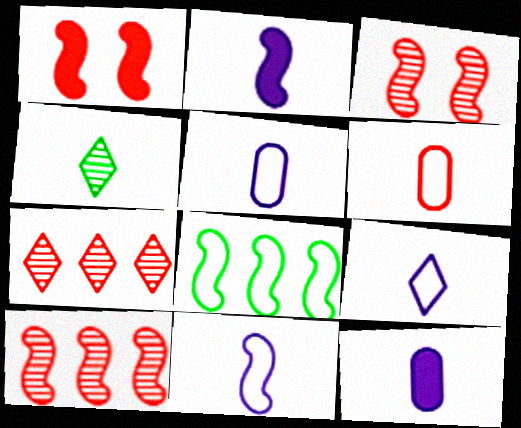[[1, 6, 7], 
[2, 3, 8], 
[2, 4, 6], 
[5, 9, 11]]